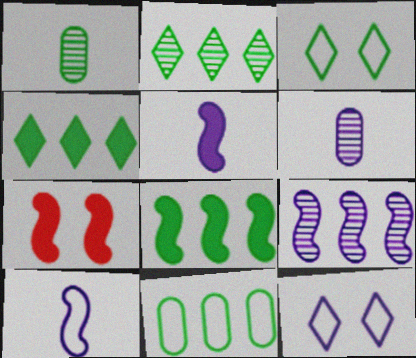[[1, 3, 8], 
[2, 8, 11], 
[5, 7, 8]]